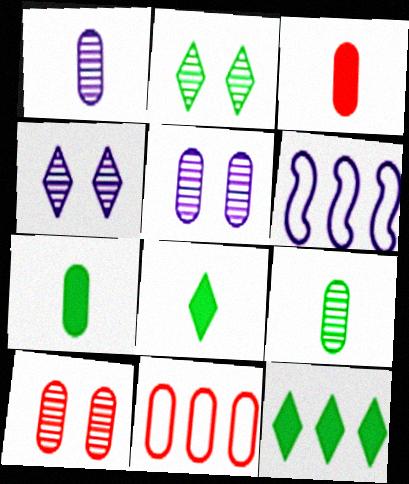[[2, 3, 6], 
[3, 10, 11], 
[5, 7, 11], 
[6, 8, 10]]